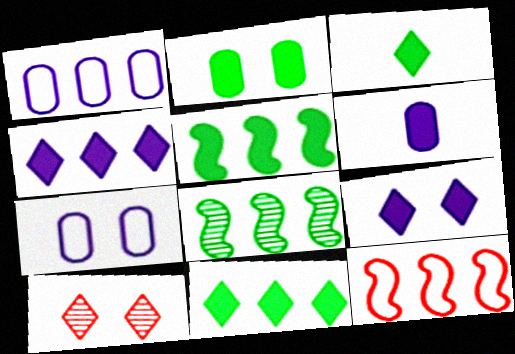[[2, 3, 5]]